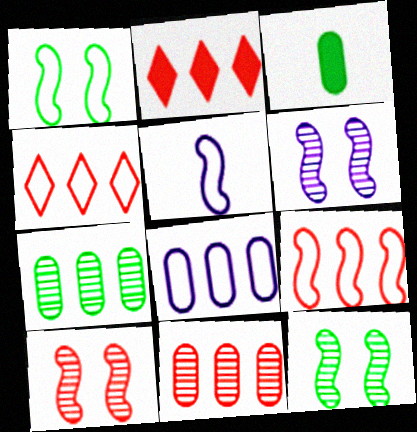[[1, 5, 9], 
[2, 9, 11], 
[3, 4, 6], 
[6, 10, 12]]